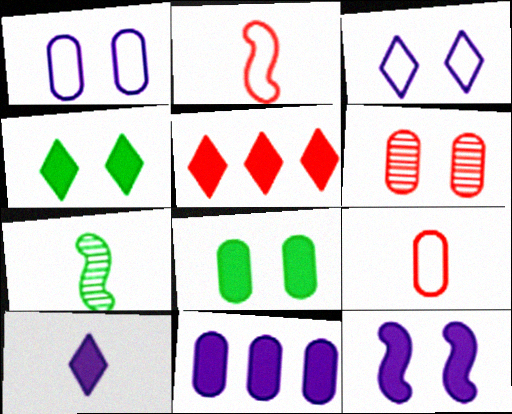[[1, 5, 7], 
[1, 6, 8], 
[2, 5, 6], 
[4, 5, 10], 
[7, 9, 10], 
[10, 11, 12]]